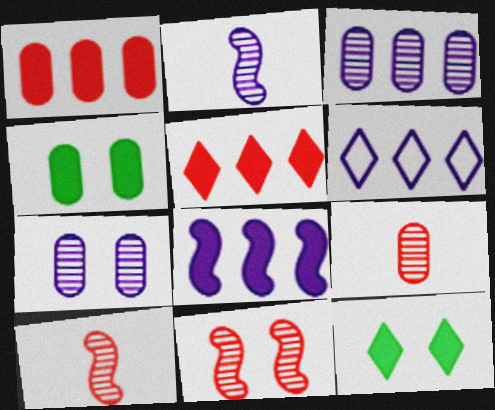[[3, 6, 8], 
[4, 6, 10]]